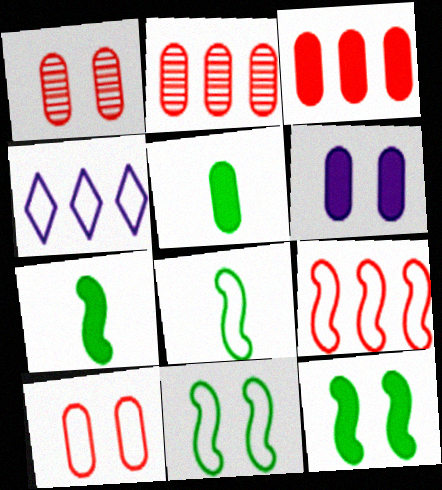[[1, 4, 7], 
[3, 5, 6], 
[4, 8, 10]]